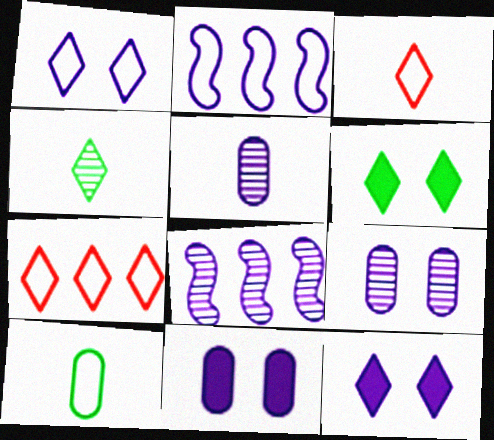[[2, 5, 12], 
[4, 7, 12]]